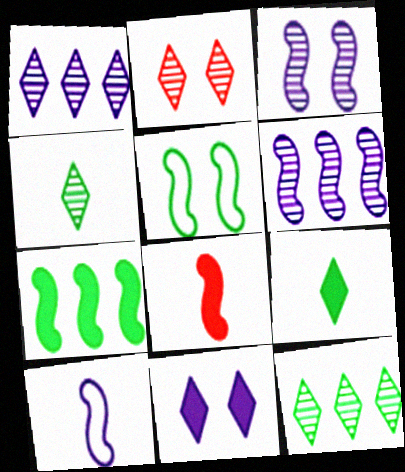[[1, 2, 4], 
[5, 6, 8]]